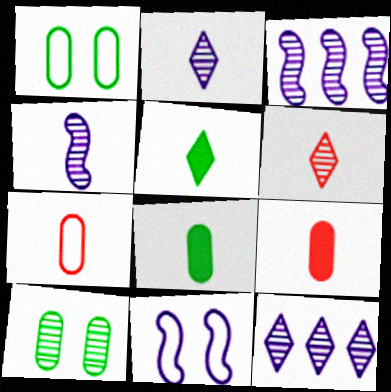[[3, 6, 10], 
[4, 5, 7]]